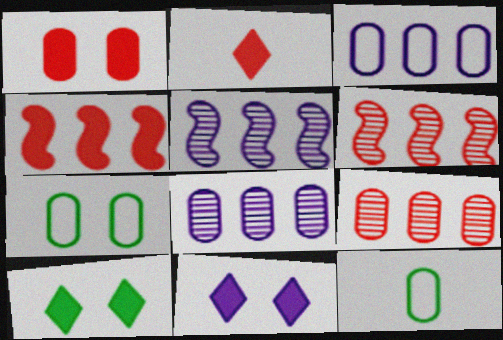[[1, 2, 4], 
[1, 8, 12], 
[2, 5, 7], 
[6, 11, 12]]